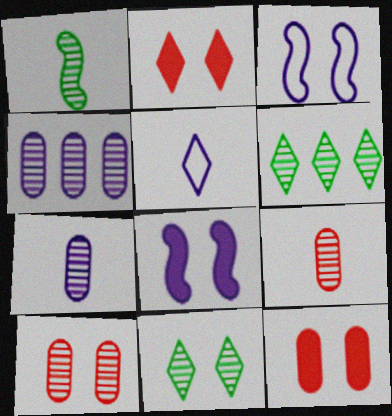[[2, 5, 6], 
[3, 11, 12], 
[4, 5, 8]]